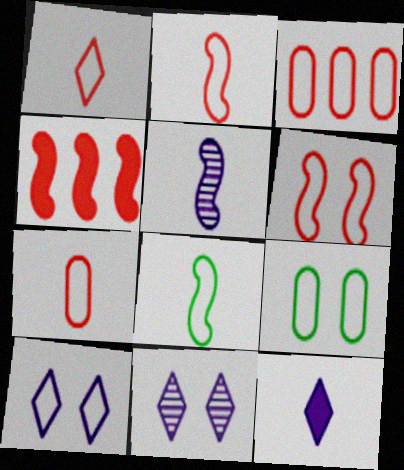[[1, 2, 7], 
[1, 3, 6], 
[3, 8, 10], 
[6, 9, 10]]